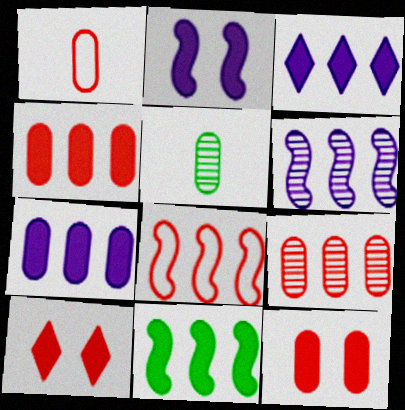[[1, 9, 12], 
[3, 4, 11], 
[6, 8, 11]]